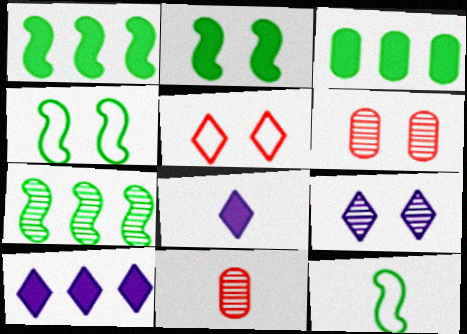[[2, 7, 12], 
[4, 10, 11], 
[6, 10, 12], 
[7, 9, 11], 
[8, 11, 12]]